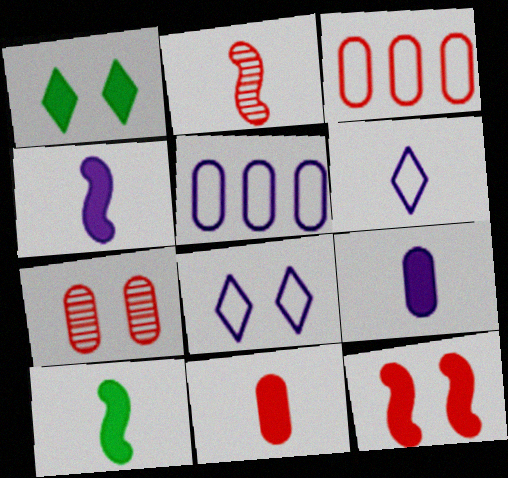[[1, 2, 5], 
[3, 7, 11]]